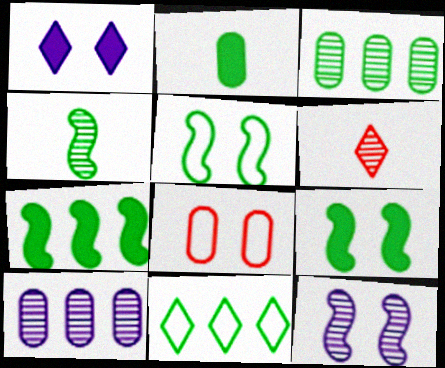[[1, 6, 11], 
[2, 8, 10], 
[3, 6, 12], 
[3, 7, 11], 
[4, 5, 7]]